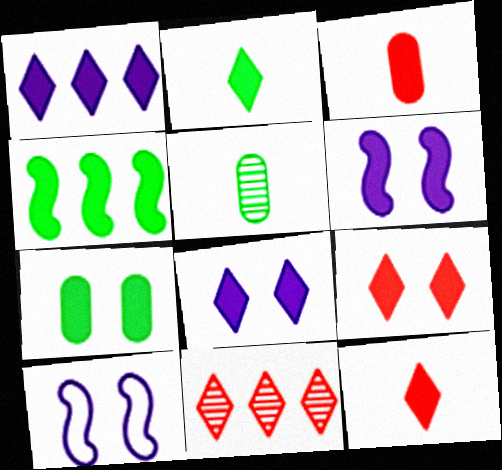[[1, 2, 9], 
[2, 4, 7], 
[3, 4, 8], 
[6, 7, 9]]